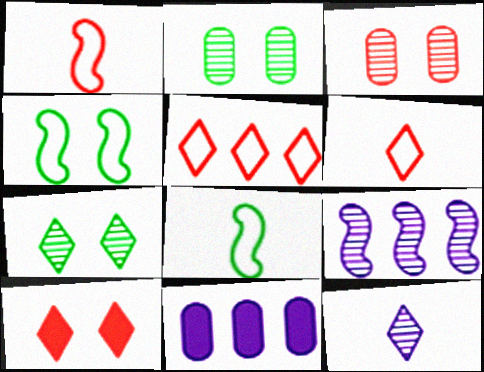[[1, 7, 11]]